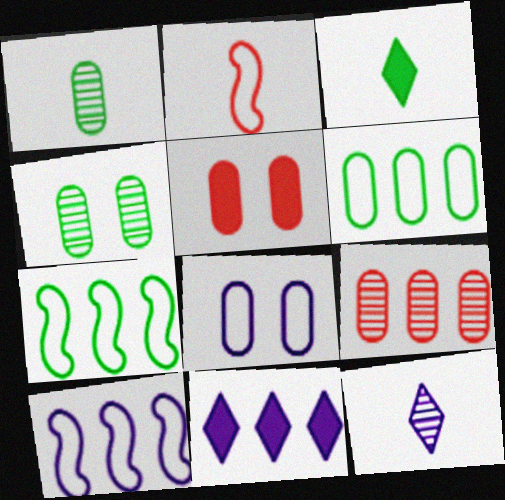[[2, 4, 11], 
[3, 4, 7], 
[4, 5, 8], 
[5, 7, 12], 
[7, 9, 11]]